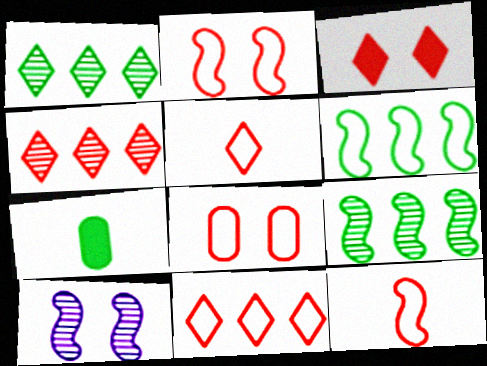[[3, 4, 5], 
[7, 10, 11], 
[8, 11, 12]]